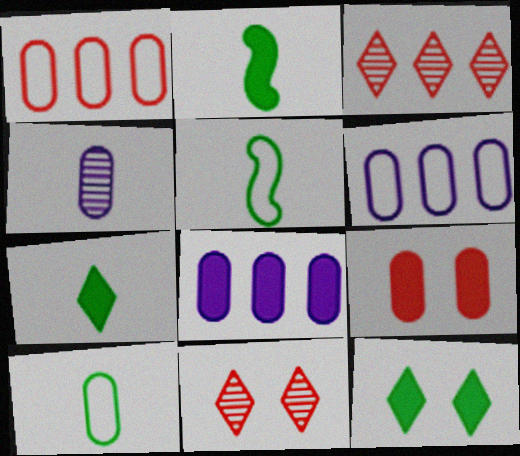[[2, 6, 11], 
[5, 8, 11]]